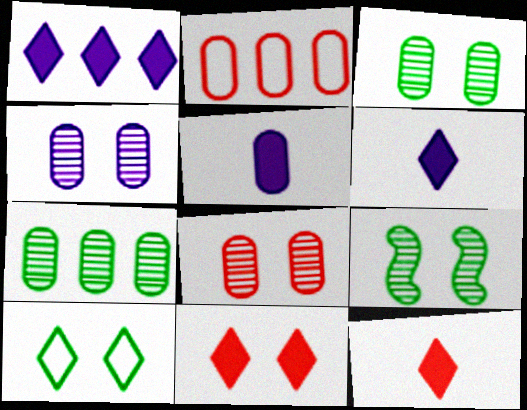[[2, 3, 5], 
[2, 6, 9], 
[3, 4, 8]]